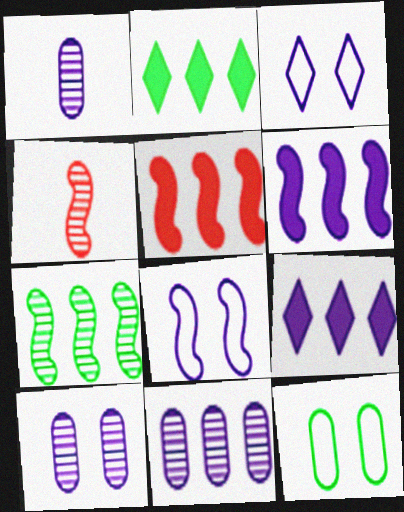[[1, 3, 6], 
[1, 8, 9], 
[1, 10, 11], 
[4, 9, 12]]